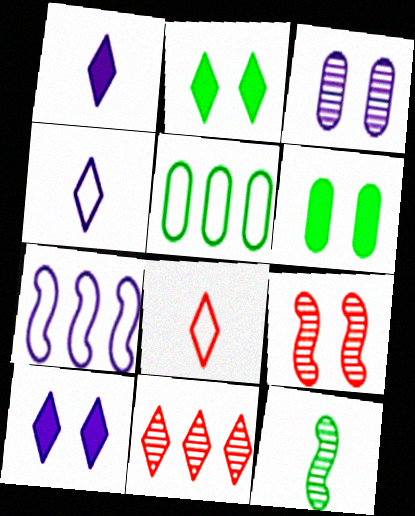[[1, 3, 7], 
[1, 5, 9], 
[2, 4, 11], 
[2, 5, 12], 
[3, 11, 12]]